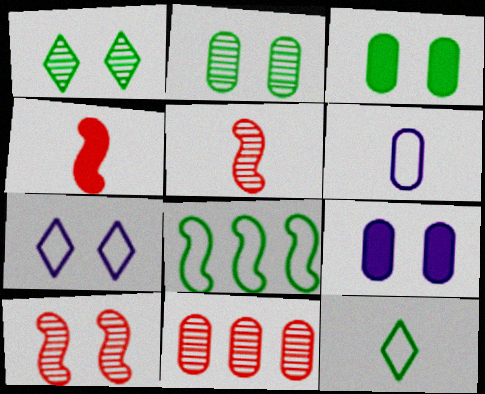[[3, 6, 11], 
[3, 7, 10]]